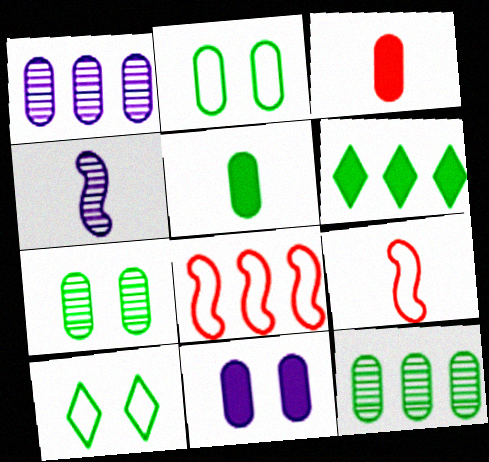[[1, 2, 3], 
[1, 6, 8], 
[2, 5, 12]]